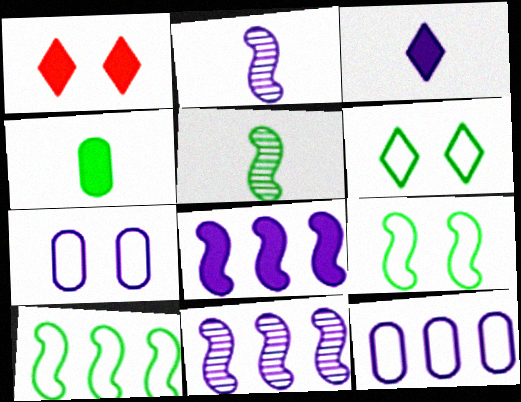[[1, 4, 8], 
[1, 5, 12], 
[3, 7, 11]]